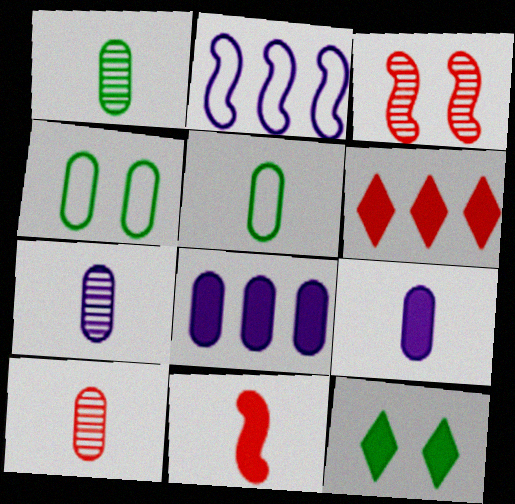[[1, 7, 10], 
[2, 10, 12], 
[4, 8, 10], 
[5, 9, 10], 
[8, 11, 12]]